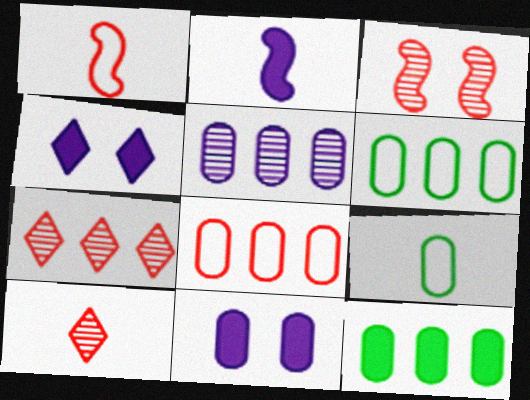[[2, 9, 10], 
[5, 8, 12]]